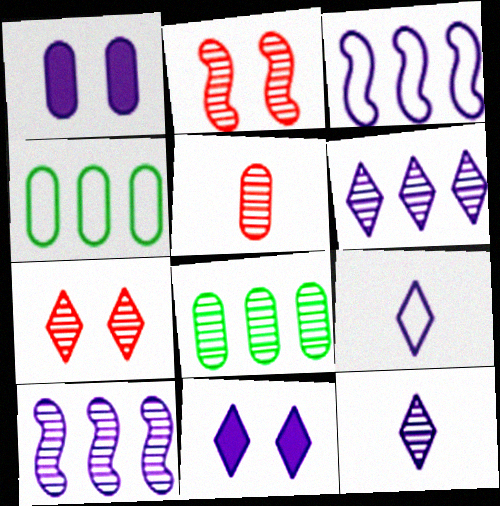[[1, 3, 12], 
[1, 4, 5], 
[1, 9, 10], 
[2, 8, 12], 
[6, 9, 11]]